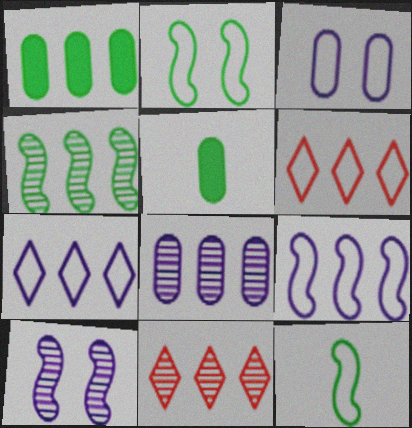[[1, 9, 11], 
[3, 6, 12], 
[4, 8, 11], 
[5, 6, 10]]